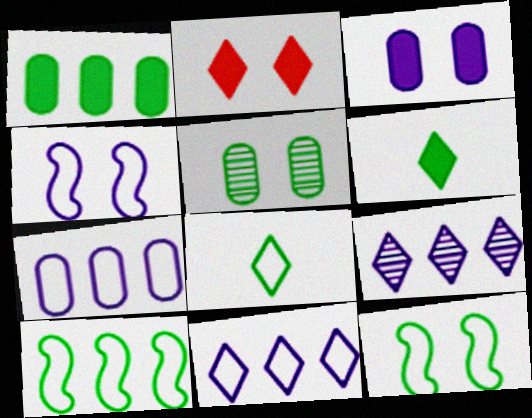[[2, 4, 5], 
[2, 8, 9], 
[5, 6, 10]]